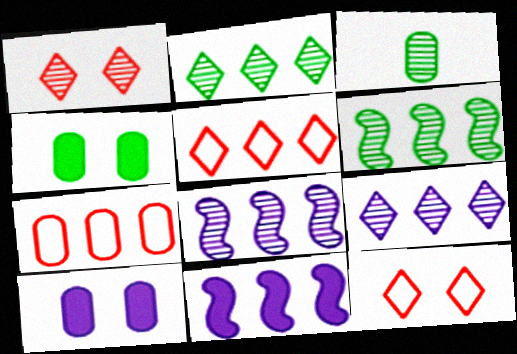[[1, 3, 8], 
[2, 7, 11], 
[3, 7, 10], 
[3, 11, 12]]